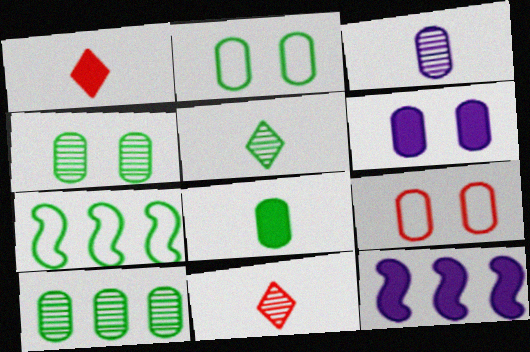[[2, 8, 10], 
[2, 11, 12], 
[4, 6, 9], 
[5, 9, 12], 
[6, 7, 11]]